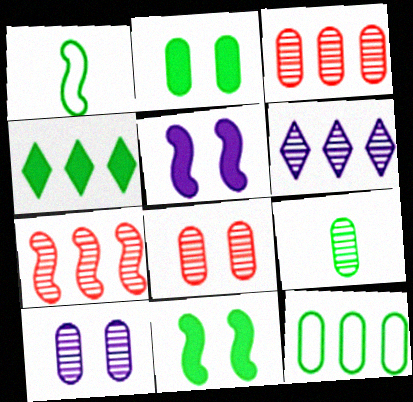[[1, 5, 7], 
[2, 9, 12], 
[3, 9, 10]]